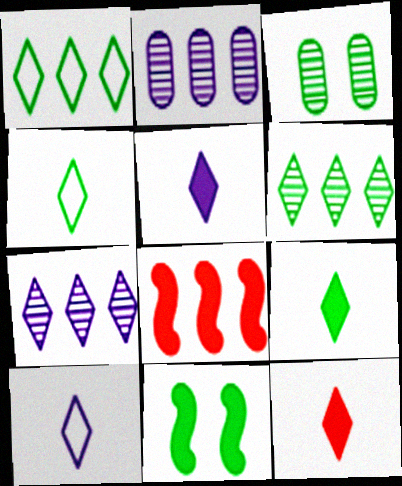[[1, 2, 8], 
[3, 8, 10], 
[5, 9, 12]]